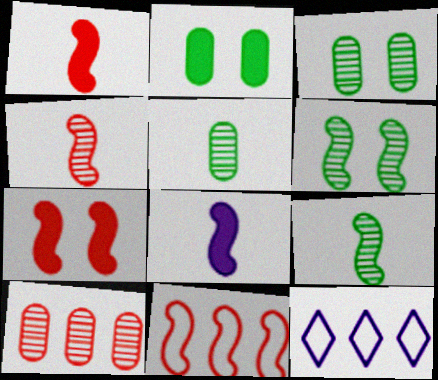[[1, 3, 12], 
[2, 4, 12], 
[4, 7, 11], 
[5, 7, 12], 
[6, 8, 11]]